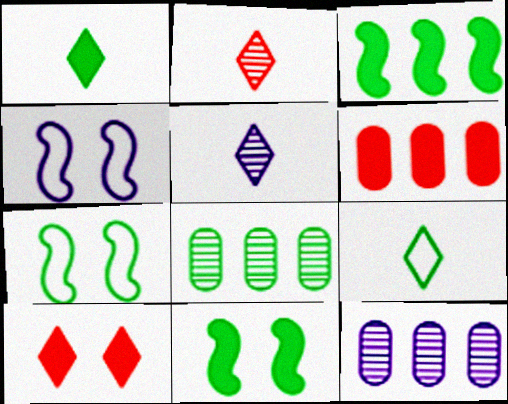[[1, 7, 8], 
[5, 6, 7], 
[8, 9, 11]]